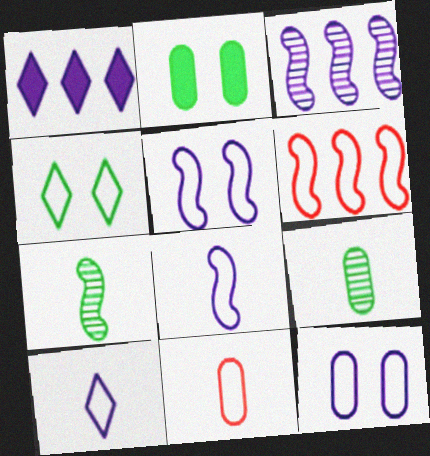[]